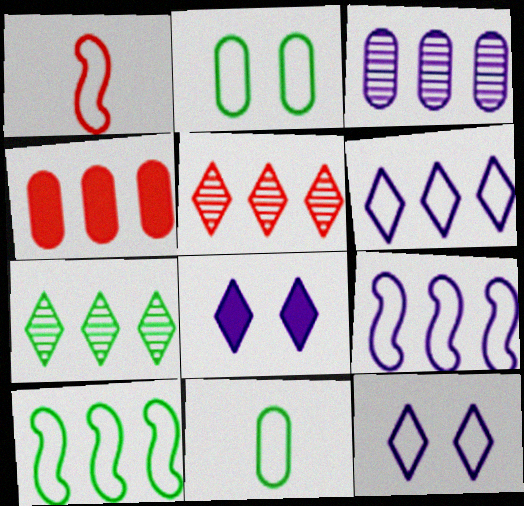[[1, 2, 6], 
[4, 7, 9]]